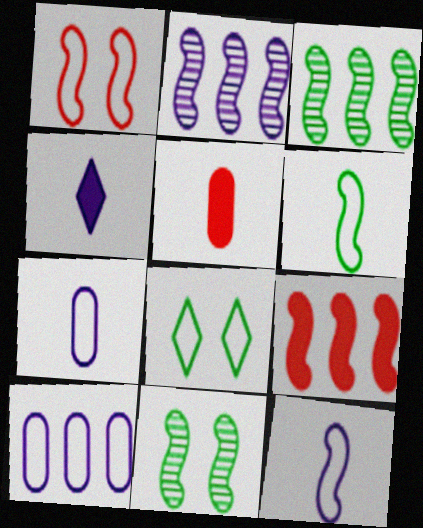[[2, 5, 8], 
[9, 11, 12]]